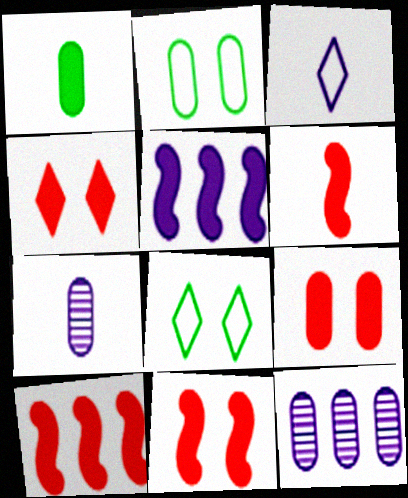[[1, 4, 5], 
[4, 9, 11], 
[6, 8, 12], 
[6, 10, 11], 
[7, 8, 10]]